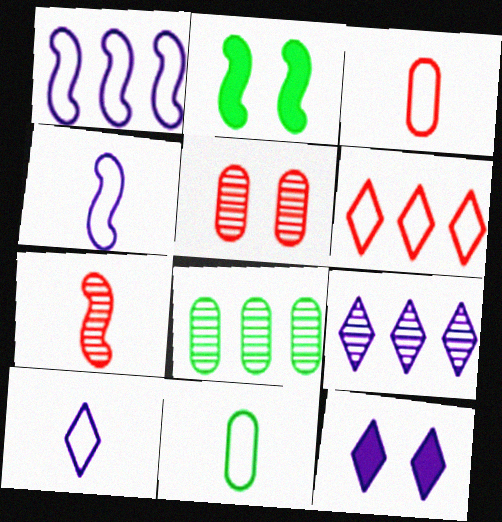[[1, 2, 7], 
[2, 3, 9], 
[9, 10, 12]]